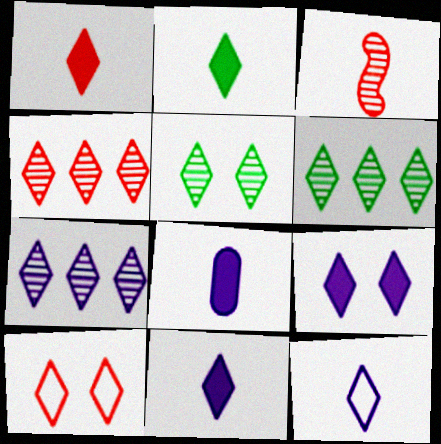[[1, 2, 11], 
[1, 4, 10], 
[2, 7, 10], 
[4, 6, 7], 
[5, 9, 10], 
[6, 10, 11], 
[7, 9, 12]]